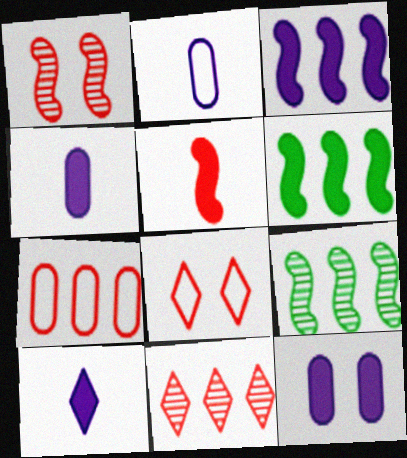[[3, 10, 12], 
[4, 8, 9]]